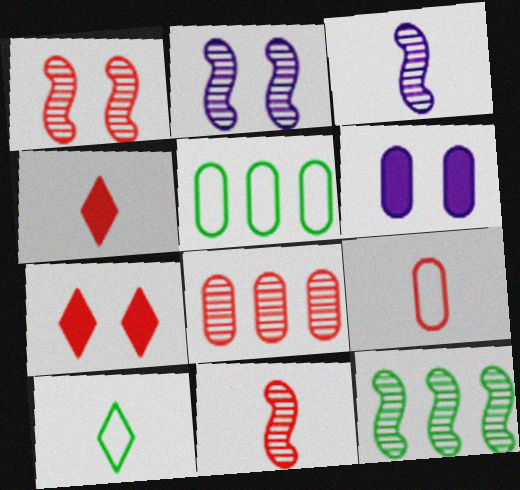[[1, 3, 12], 
[2, 4, 5], 
[2, 11, 12], 
[3, 5, 7], 
[4, 9, 11]]